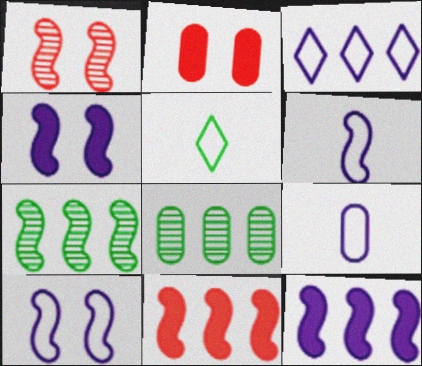[[2, 8, 9], 
[3, 8, 11], 
[3, 9, 10]]